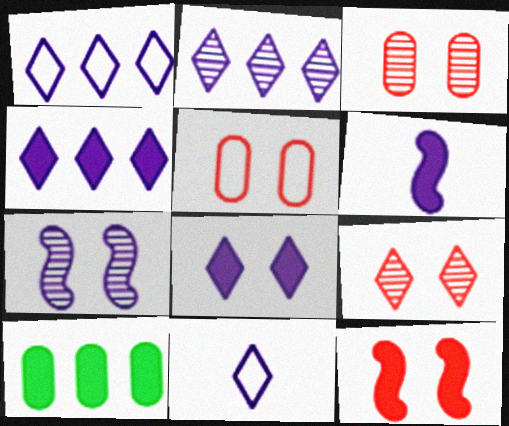[[1, 2, 4], 
[2, 8, 11], 
[5, 9, 12]]